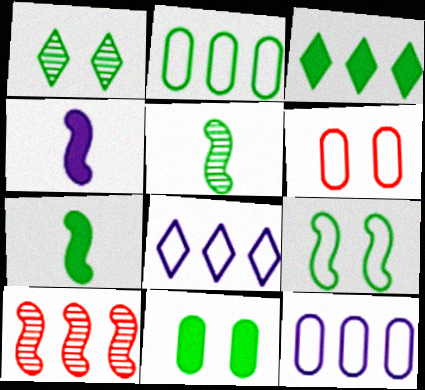[[1, 2, 7], 
[1, 9, 11], 
[3, 7, 11], 
[3, 10, 12], 
[4, 9, 10]]